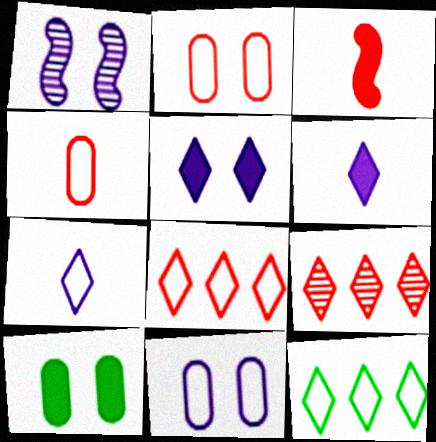[[1, 5, 11], 
[2, 3, 9]]